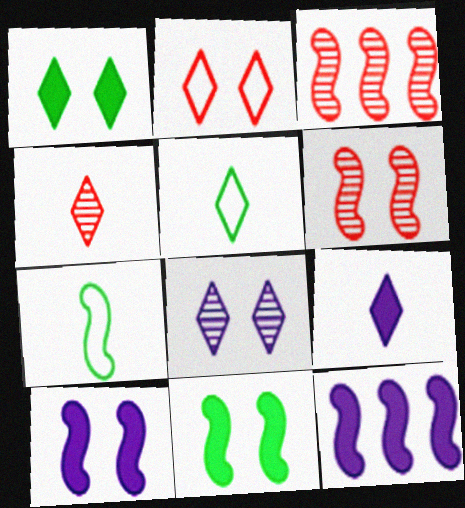[[1, 2, 8], 
[3, 7, 10], 
[4, 5, 9], 
[6, 7, 12]]